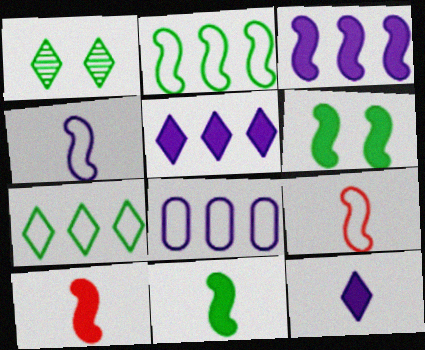[[1, 8, 10], 
[3, 6, 10]]